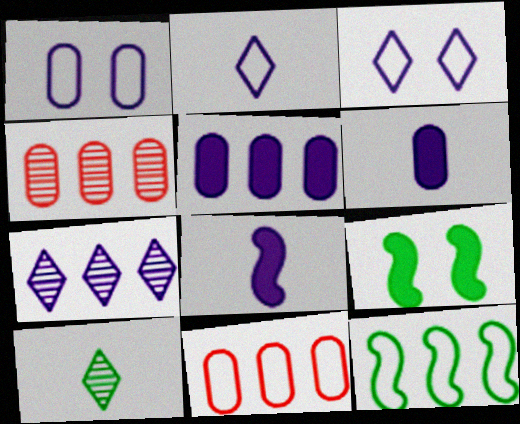[[1, 7, 8], 
[2, 4, 9]]